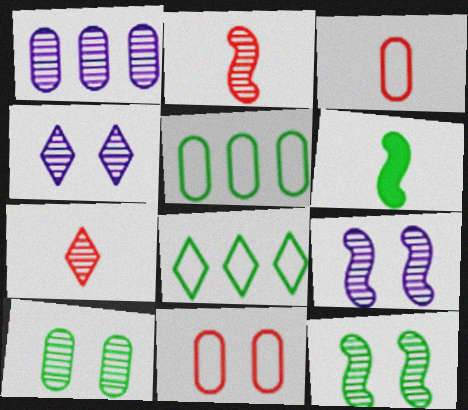[[1, 7, 12], 
[6, 8, 10]]